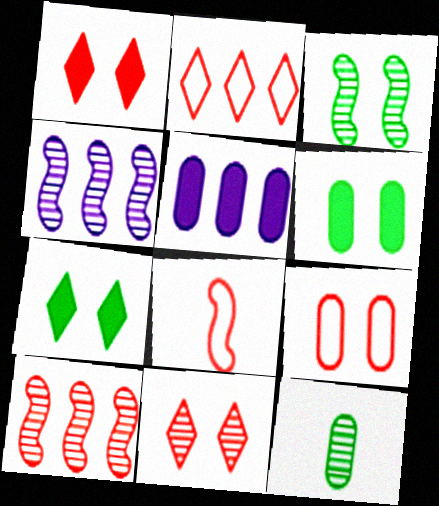[[2, 8, 9], 
[4, 11, 12], 
[5, 9, 12]]